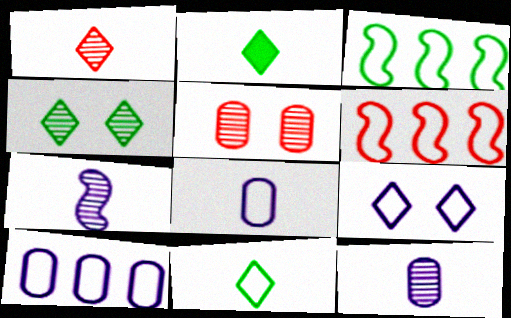[]